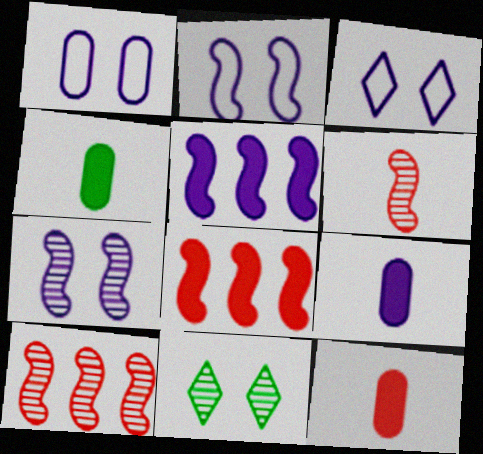[[1, 2, 3], 
[3, 4, 10], 
[4, 9, 12]]